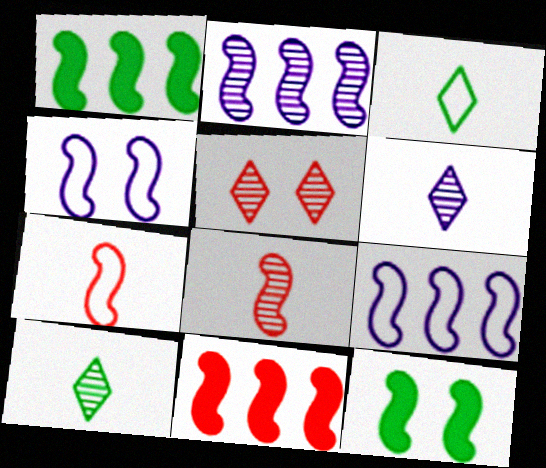[[1, 4, 8], 
[2, 7, 12], 
[8, 9, 12]]